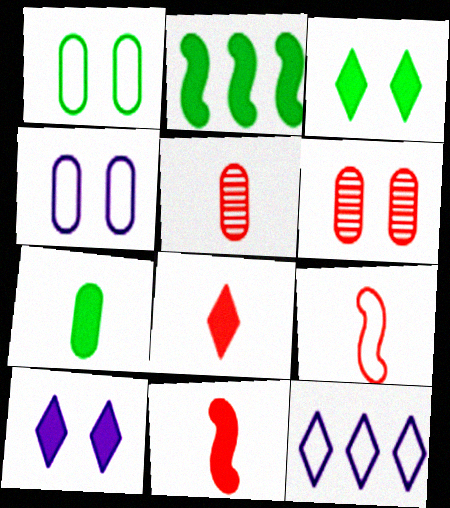[[1, 9, 12], 
[2, 3, 7], 
[5, 8, 9]]